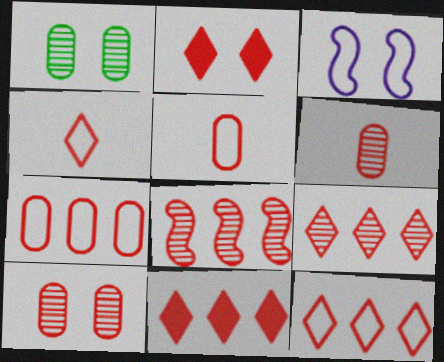[[1, 2, 3], 
[2, 4, 9], 
[2, 5, 8], 
[7, 8, 11], 
[9, 11, 12]]